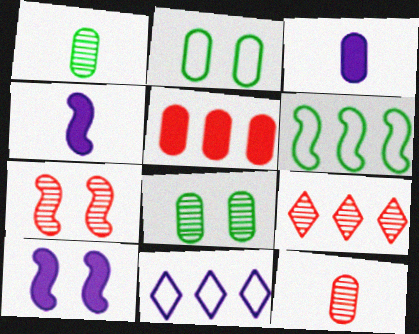[[2, 4, 9], 
[4, 6, 7], 
[7, 9, 12]]